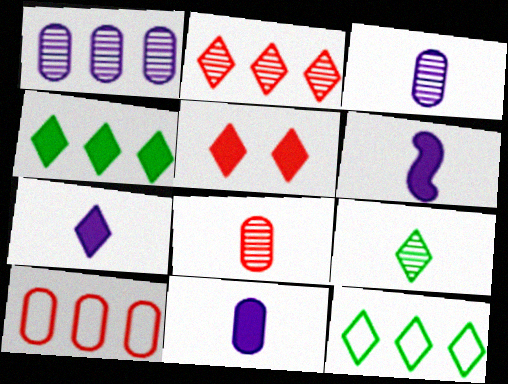[[4, 5, 7], 
[6, 7, 11]]